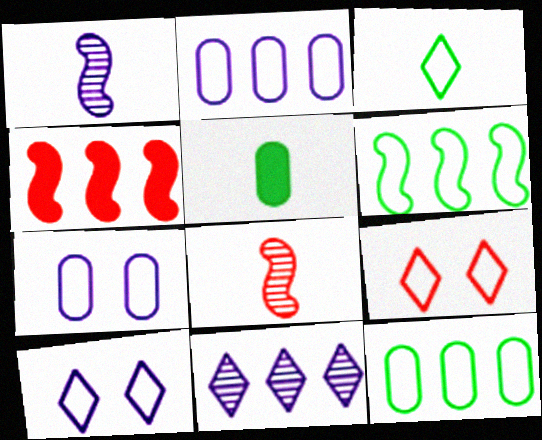[[4, 11, 12]]